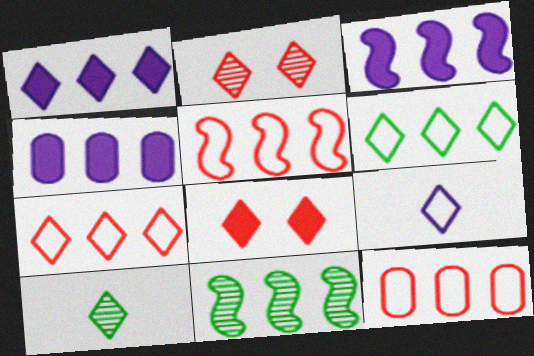[[1, 3, 4], 
[1, 11, 12], 
[3, 5, 11], 
[4, 7, 11], 
[5, 7, 12]]